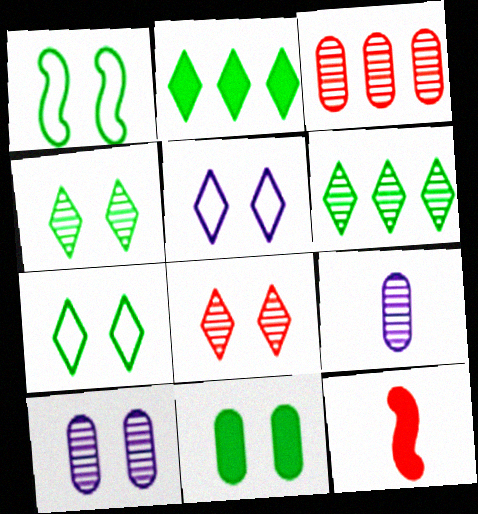[[1, 4, 11]]